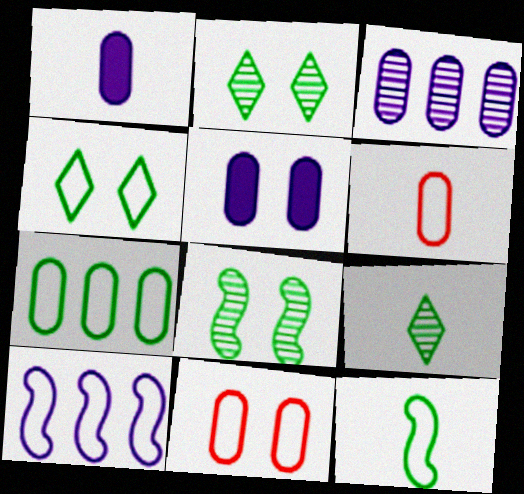[[4, 6, 10], 
[4, 7, 12]]